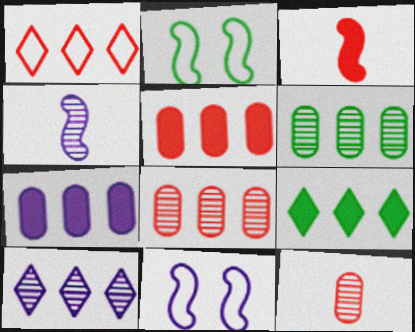[[1, 9, 10], 
[9, 11, 12]]